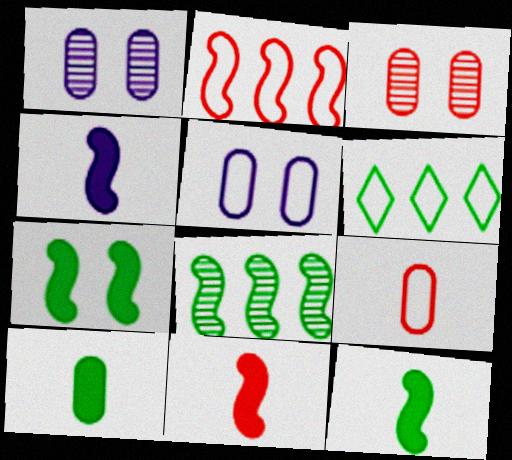[[1, 6, 11], 
[3, 4, 6], 
[4, 11, 12]]